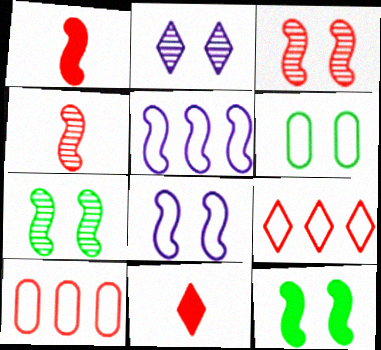[[1, 5, 7], 
[3, 8, 12], 
[3, 10, 11], 
[4, 5, 12]]